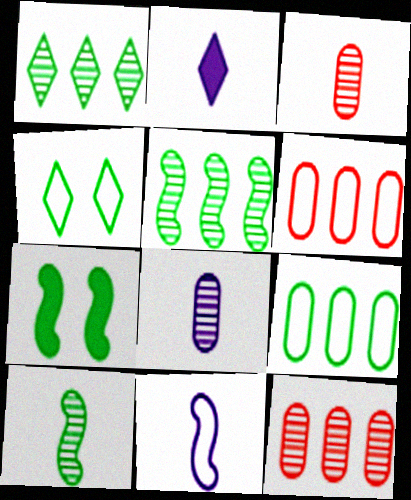[[2, 8, 11], 
[4, 6, 11]]